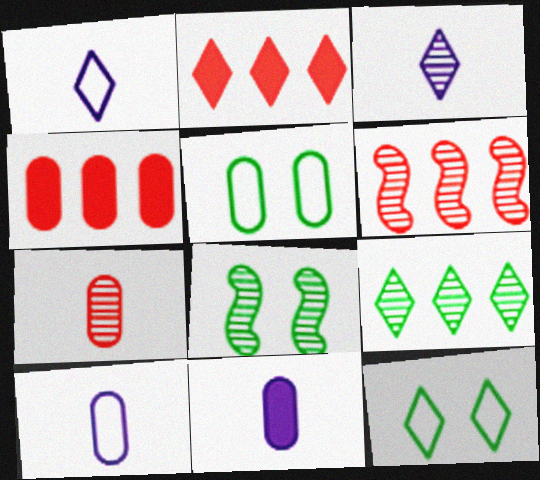[[1, 4, 8], 
[2, 3, 12], 
[2, 8, 10], 
[6, 11, 12]]